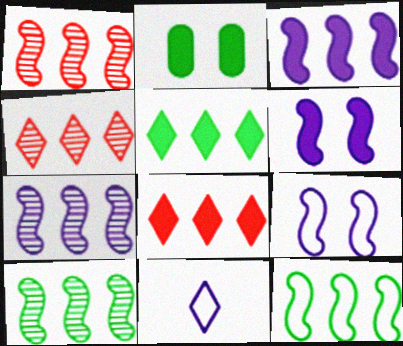[[1, 2, 11], 
[1, 3, 12], 
[1, 7, 10]]